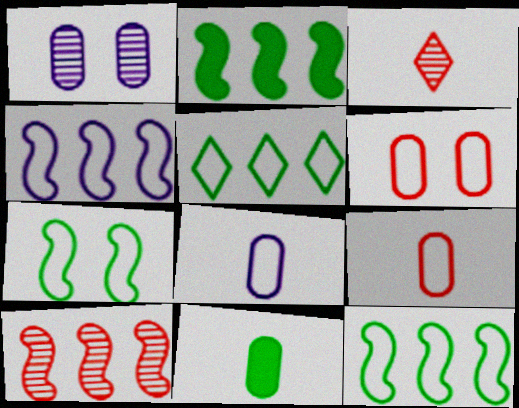[[2, 4, 10]]